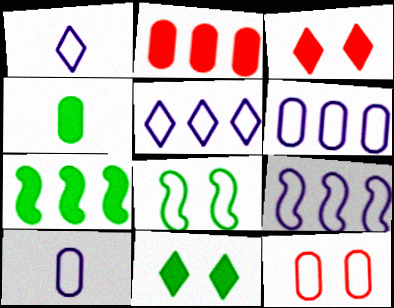[[4, 7, 11], 
[5, 6, 9]]